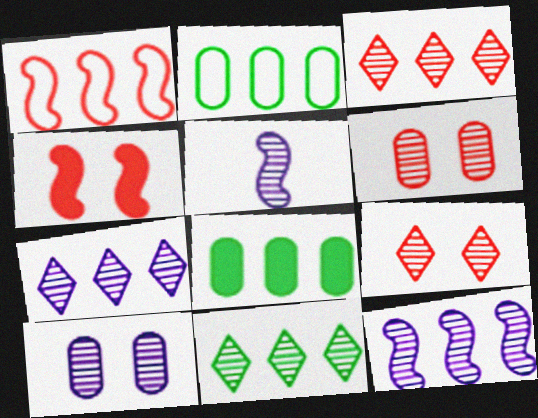[[1, 7, 8], 
[3, 7, 11], 
[5, 6, 11], 
[5, 7, 10]]